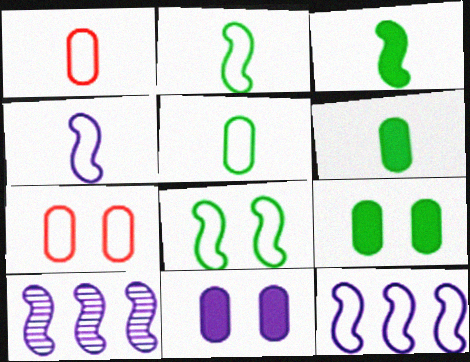[]